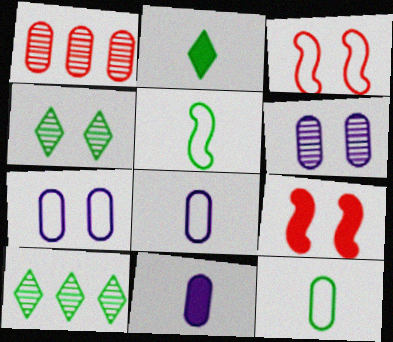[[3, 10, 11], 
[4, 7, 9], 
[8, 9, 10]]